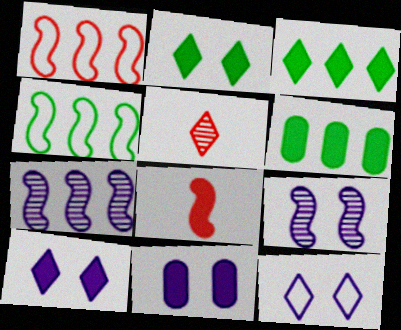[[3, 5, 12], 
[3, 8, 11], 
[4, 5, 11], 
[4, 8, 9], 
[6, 8, 10], 
[9, 11, 12]]